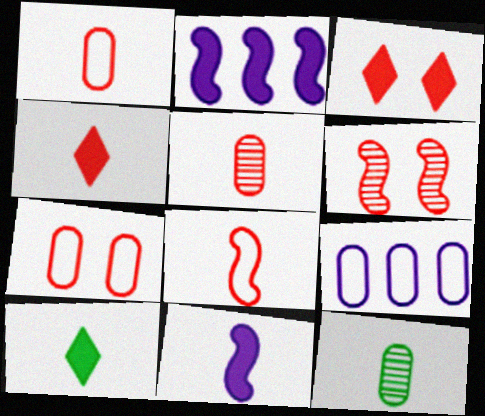[[3, 6, 7], 
[4, 5, 8], 
[6, 9, 10]]